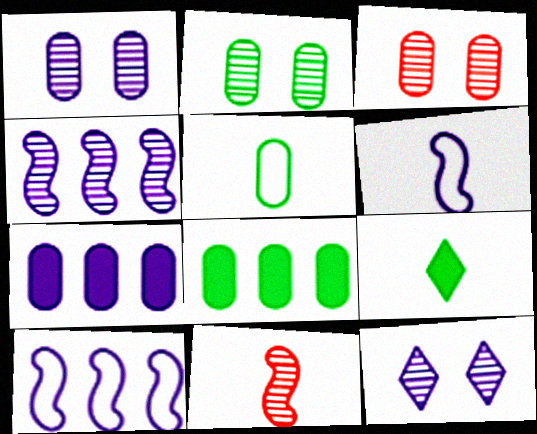[[1, 2, 3], 
[2, 5, 8], 
[3, 5, 7], 
[3, 9, 10], 
[6, 7, 12]]